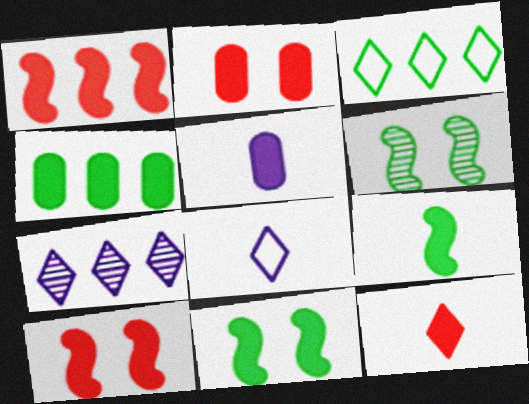[[1, 2, 12], 
[2, 4, 5], 
[5, 9, 12]]